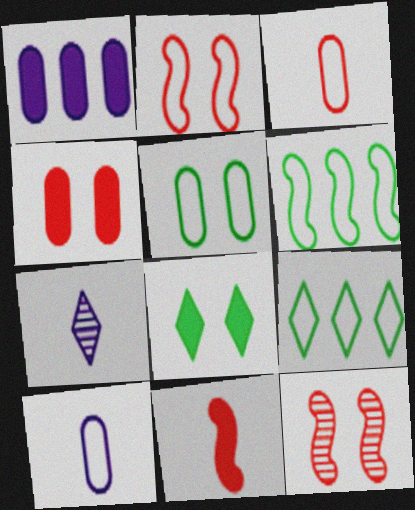[[1, 8, 11], 
[2, 9, 10], 
[4, 6, 7]]